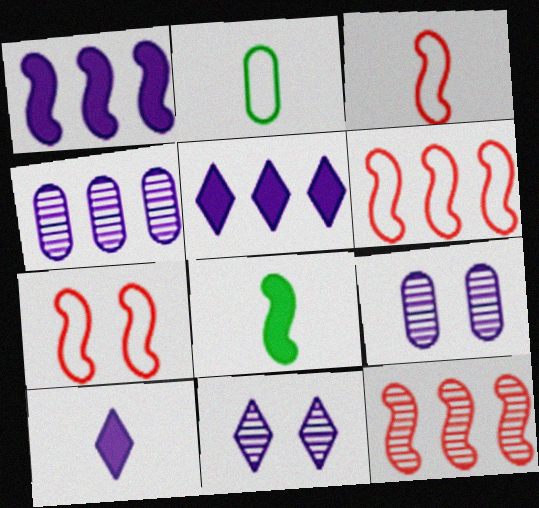[[3, 6, 7]]